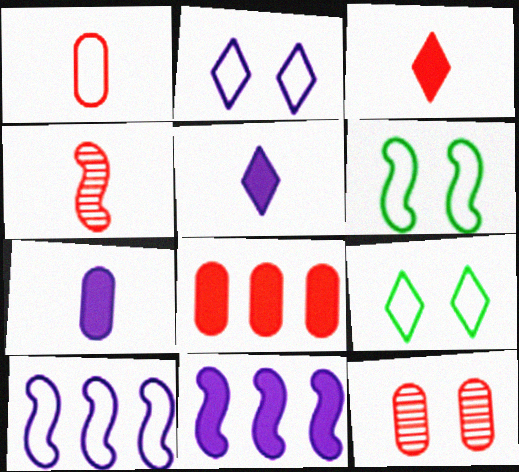[[1, 3, 4], 
[1, 8, 12], 
[1, 9, 10], 
[4, 6, 11]]